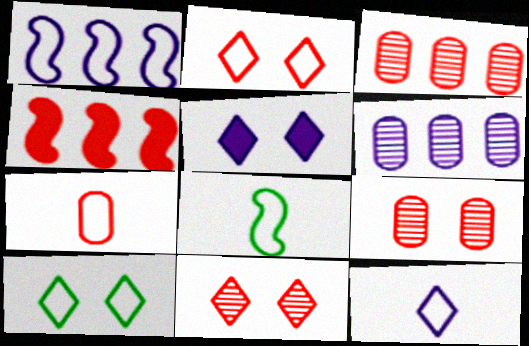[[1, 7, 10], 
[3, 5, 8], 
[4, 7, 11], 
[5, 10, 11], 
[7, 8, 12]]